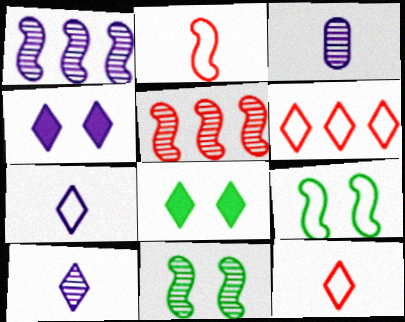[[6, 8, 10]]